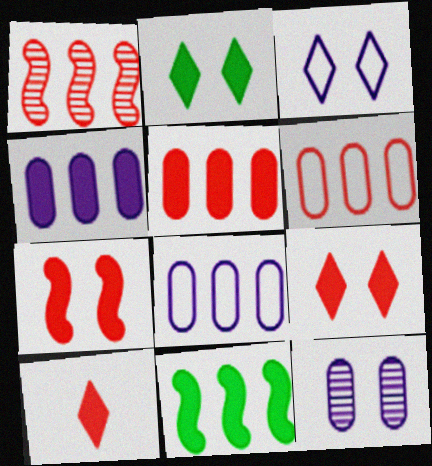[[5, 7, 10]]